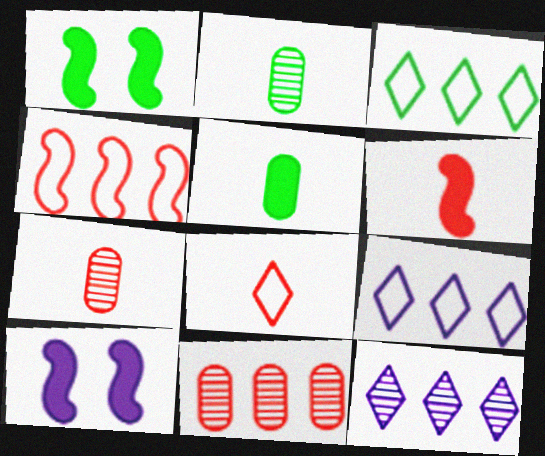[[1, 2, 3], 
[1, 7, 9], 
[3, 7, 10], 
[6, 7, 8]]